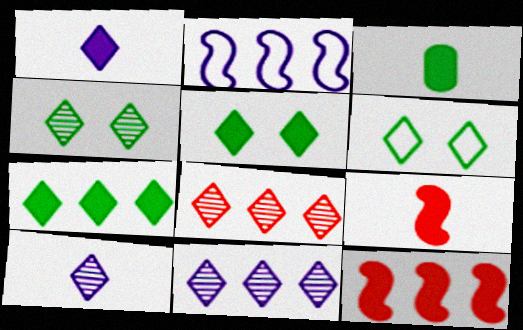[[1, 3, 9], 
[1, 6, 8], 
[4, 5, 6], 
[4, 8, 10]]